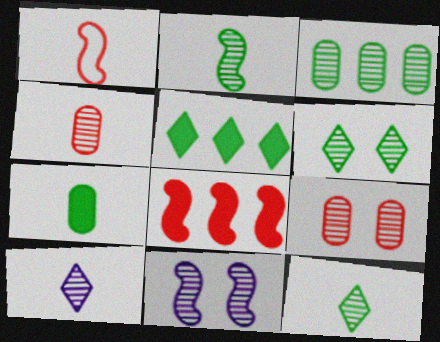[[1, 7, 10], 
[2, 3, 6], 
[2, 4, 10], 
[6, 9, 11]]